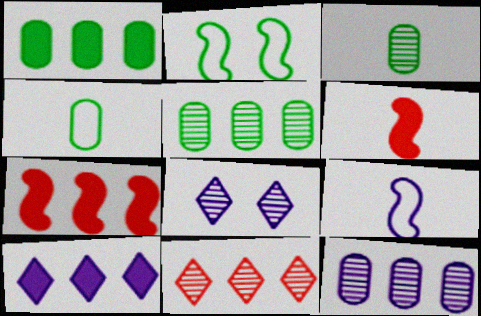[[1, 7, 10], 
[4, 7, 8]]